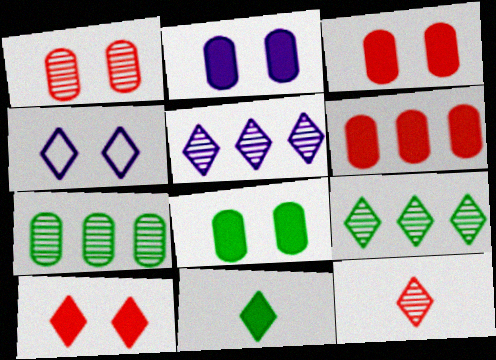[[2, 3, 8]]